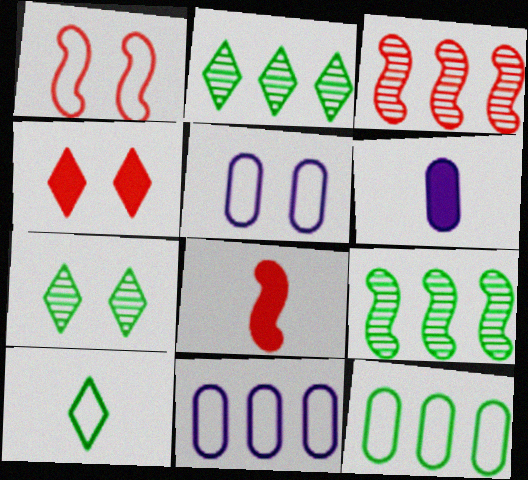[[1, 2, 6], 
[1, 3, 8], 
[1, 10, 11], 
[2, 5, 8], 
[7, 8, 11]]